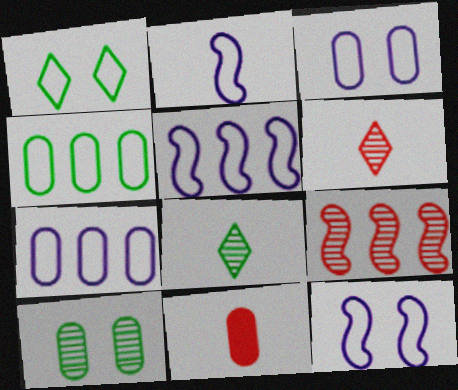[[2, 5, 12], 
[2, 8, 11], 
[7, 10, 11]]